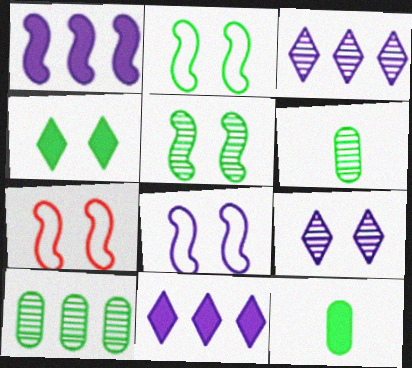[[2, 7, 8], 
[3, 7, 12], 
[6, 7, 11]]